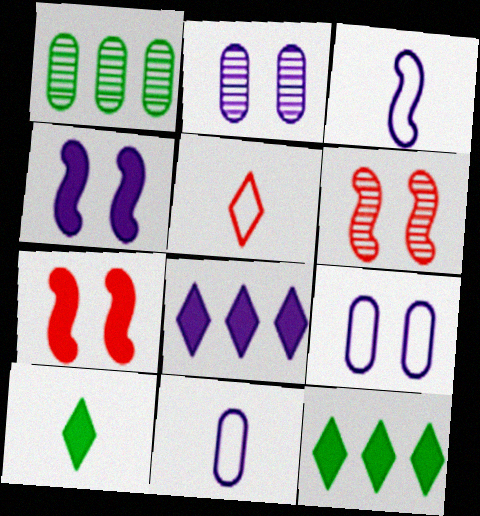[[1, 4, 5], 
[2, 3, 8], 
[6, 11, 12]]